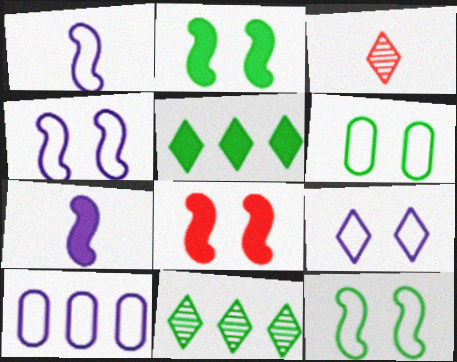[[1, 9, 10], 
[2, 3, 10], 
[3, 5, 9]]